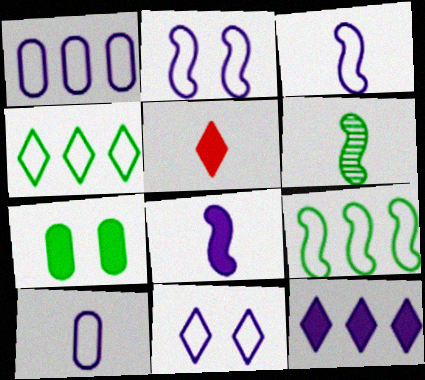[[1, 3, 11], 
[4, 6, 7], 
[5, 6, 10]]